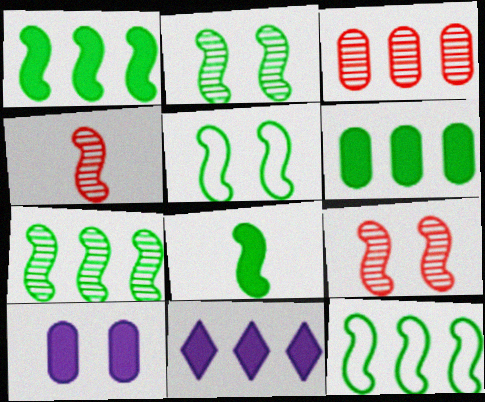[[1, 7, 12], 
[2, 8, 12], 
[3, 11, 12], 
[5, 7, 8]]